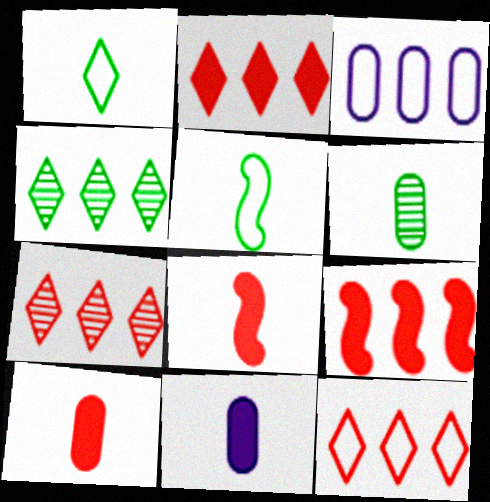[[2, 7, 12], 
[3, 4, 9]]